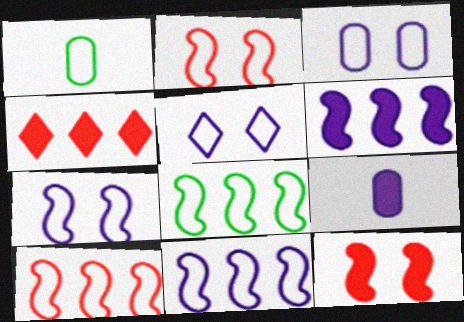[[1, 5, 10], 
[3, 5, 7], 
[8, 10, 11]]